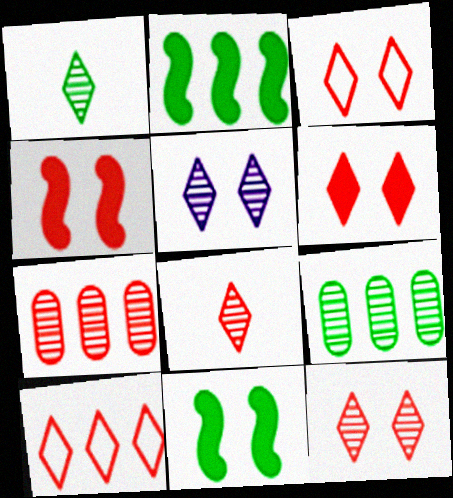[[3, 6, 12], 
[6, 8, 10]]